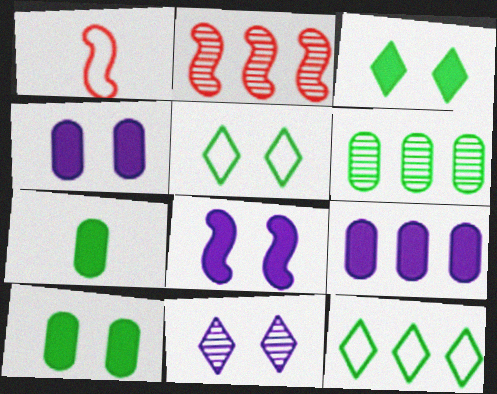[[2, 9, 12]]